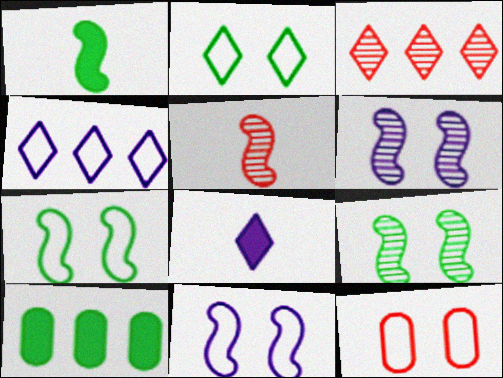[[2, 3, 8], 
[2, 11, 12]]